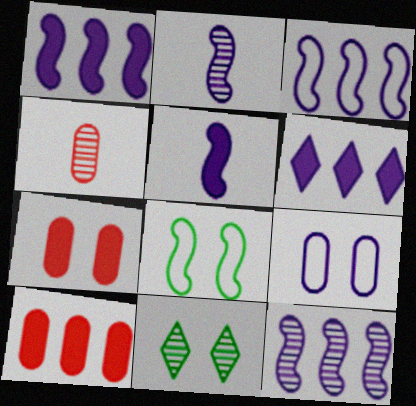[[1, 3, 12], 
[2, 6, 9], 
[4, 6, 8], 
[4, 11, 12]]